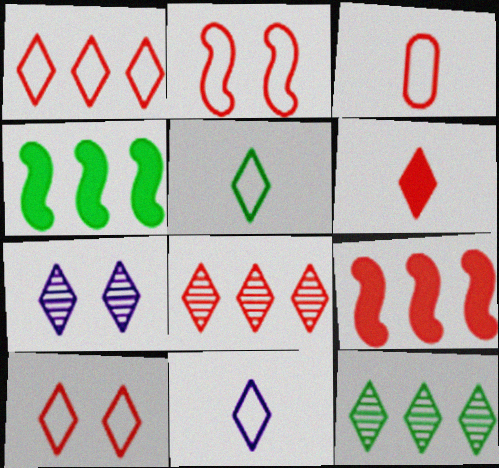[[1, 2, 3], 
[3, 4, 7], 
[6, 8, 10]]